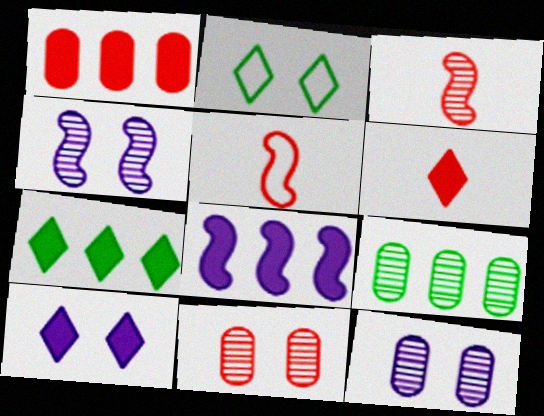[[1, 7, 8], 
[5, 7, 12], 
[5, 9, 10], 
[6, 7, 10]]